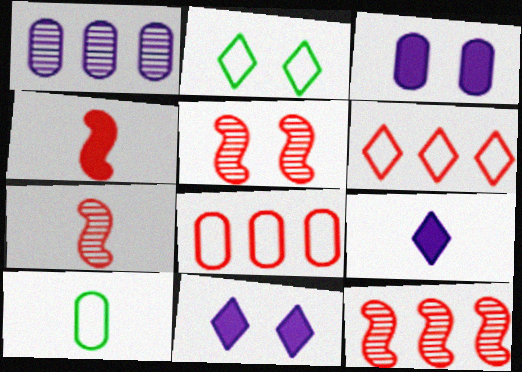[[1, 2, 4], 
[2, 3, 5], 
[5, 7, 12], 
[7, 9, 10], 
[10, 11, 12]]